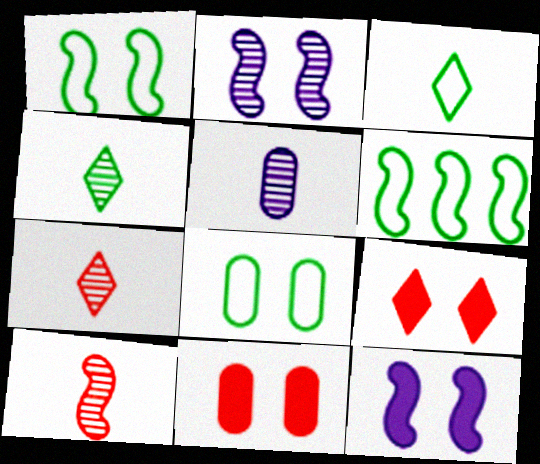[[2, 8, 9], 
[3, 6, 8], 
[4, 5, 10], 
[5, 6, 9], 
[6, 10, 12]]